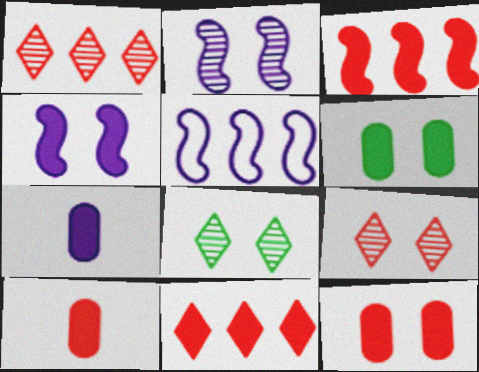[[5, 8, 10]]